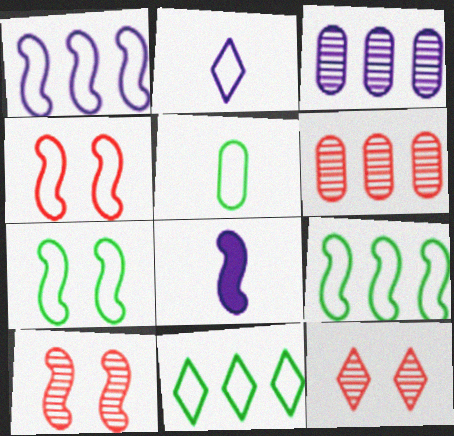[[5, 7, 11], 
[8, 9, 10]]